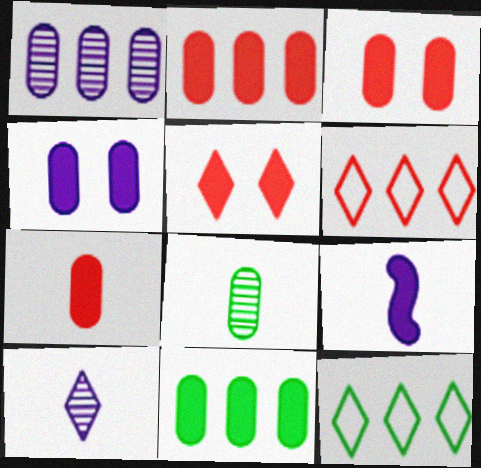[[2, 3, 7], 
[4, 7, 11], 
[5, 9, 11], 
[5, 10, 12]]